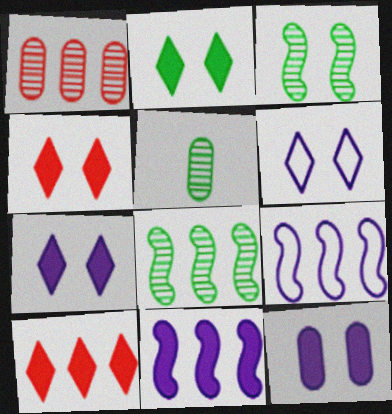[[2, 4, 7], 
[4, 5, 9]]